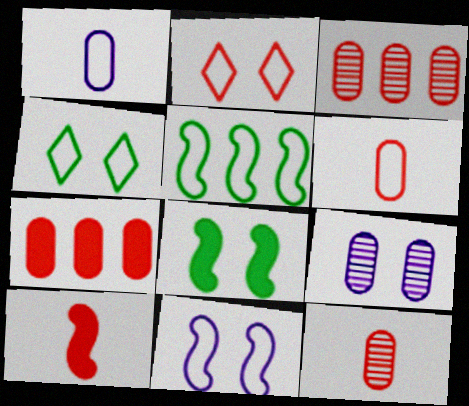[[1, 2, 5], 
[2, 3, 10], 
[2, 8, 9]]